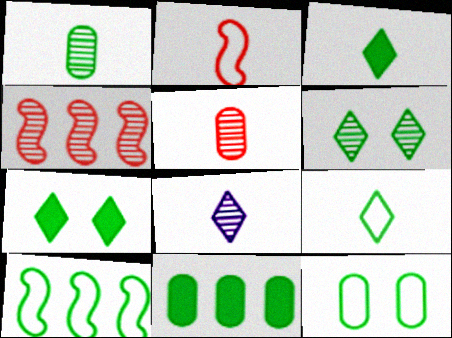[[1, 7, 10], 
[1, 11, 12], 
[9, 10, 12]]